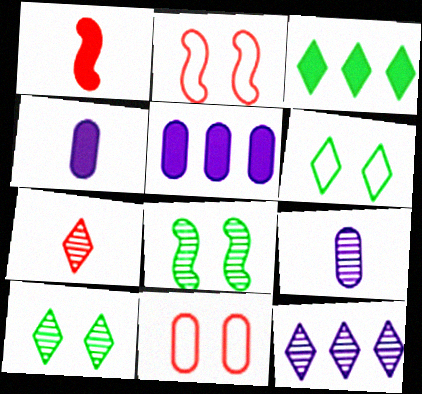[[2, 3, 9], 
[7, 10, 12]]